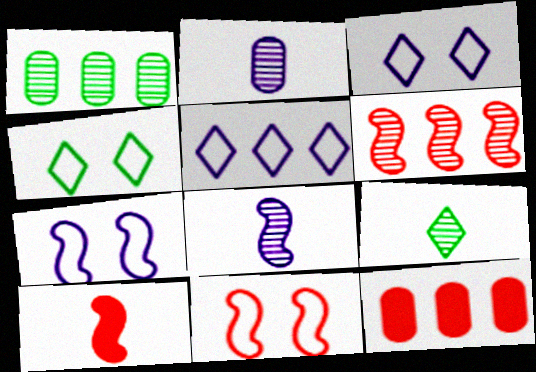[[1, 3, 10], 
[4, 8, 12], 
[6, 10, 11], 
[7, 9, 12]]